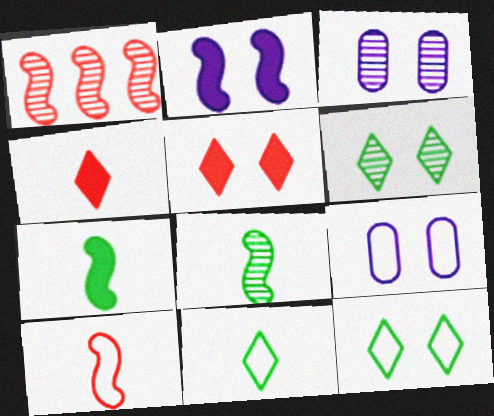[]